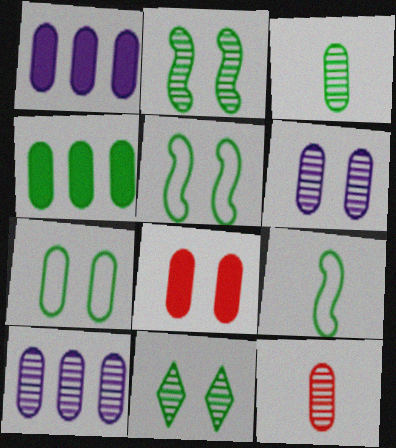[[1, 7, 12], 
[3, 4, 7], 
[4, 9, 11], 
[6, 7, 8]]